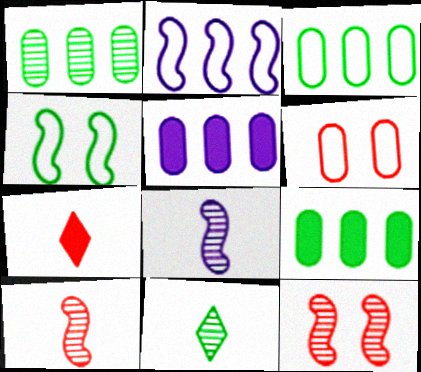[[1, 3, 9], 
[4, 9, 11]]